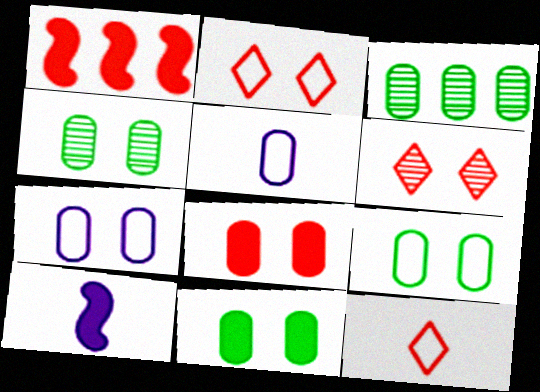[[2, 3, 10], 
[3, 5, 8], 
[4, 7, 8], 
[4, 9, 11]]